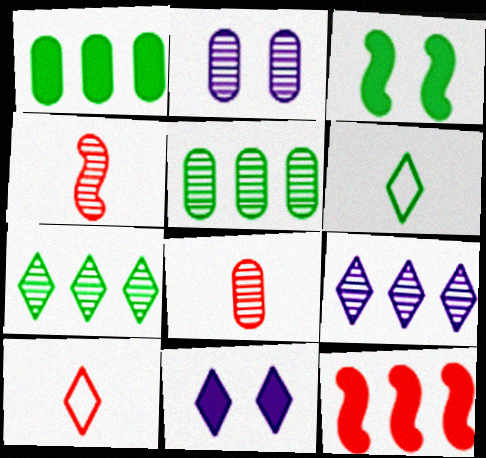[[2, 4, 7], 
[2, 5, 8], 
[2, 6, 12], 
[3, 5, 6], 
[7, 10, 11]]